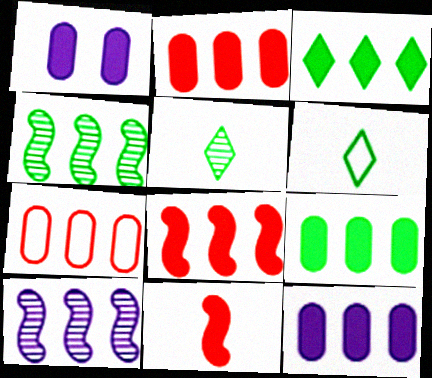[[1, 3, 11], 
[2, 9, 12], 
[3, 7, 10], 
[3, 8, 12]]